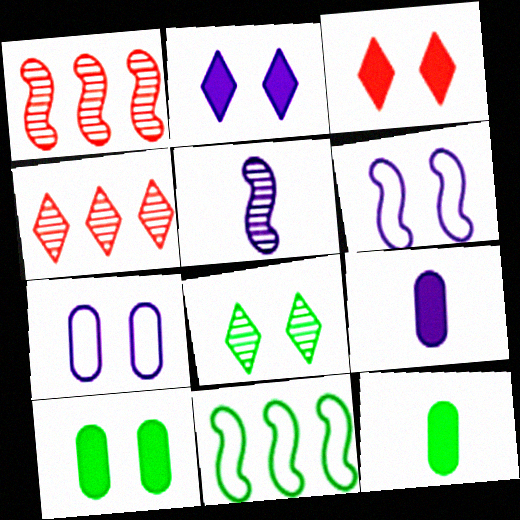[[4, 6, 12], 
[8, 11, 12]]